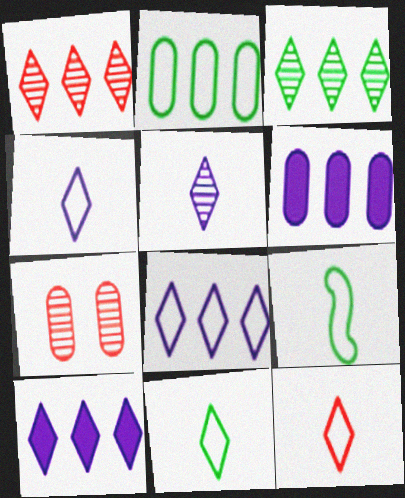[[4, 11, 12], 
[7, 9, 10]]